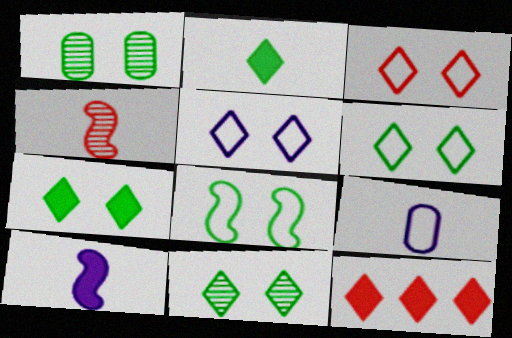[[1, 7, 8], 
[2, 4, 9], 
[3, 5, 6], 
[6, 7, 11]]